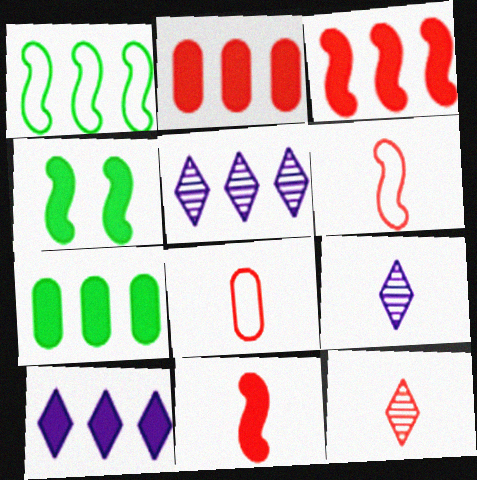[[1, 2, 5], 
[3, 7, 10], 
[4, 5, 8], 
[8, 11, 12]]